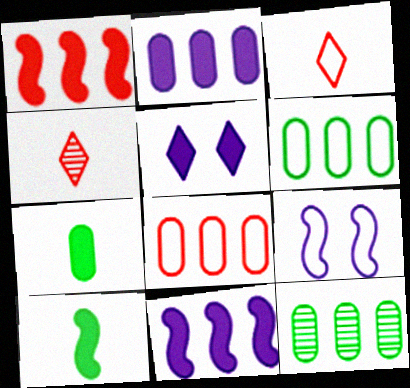[[1, 5, 7], 
[2, 8, 12], 
[3, 6, 9]]